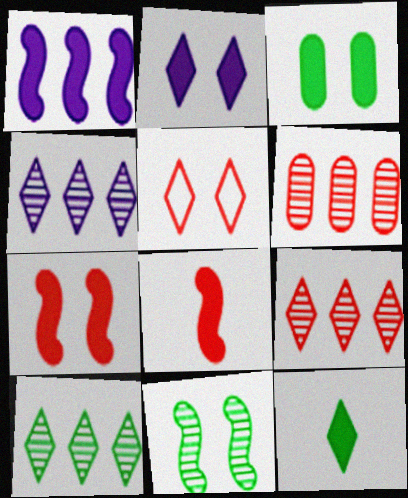[[2, 3, 7], 
[4, 5, 12], 
[4, 9, 10], 
[5, 6, 8]]